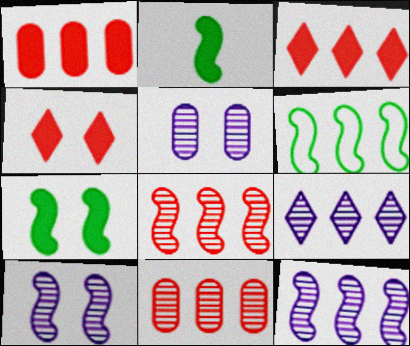[[1, 6, 9]]